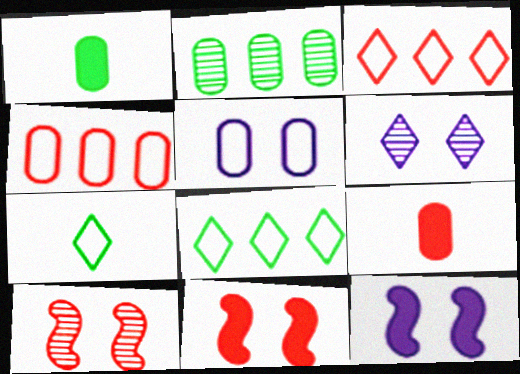[[2, 5, 9], 
[3, 9, 10], 
[5, 6, 12]]